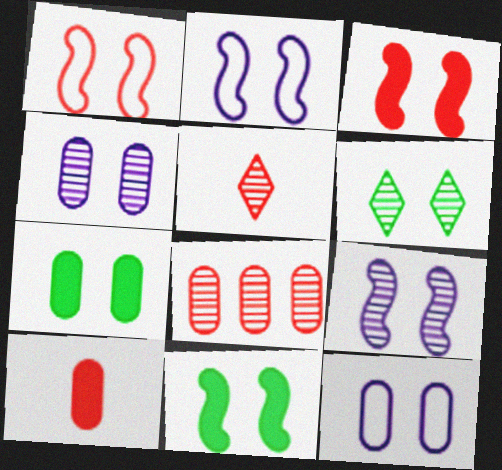[[1, 9, 11], 
[3, 6, 12]]